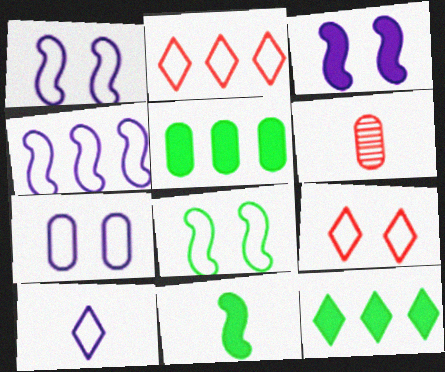[[1, 6, 12], 
[4, 7, 10], 
[5, 6, 7], 
[6, 10, 11], 
[7, 8, 9]]